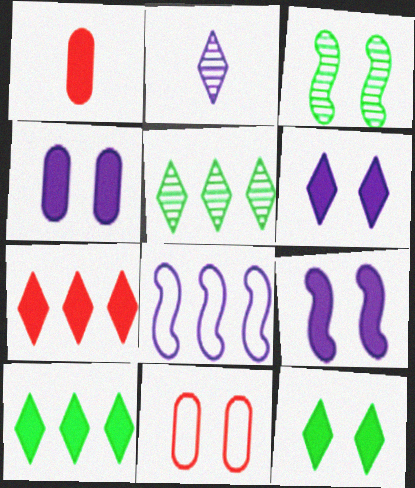[[1, 9, 10], 
[2, 4, 8], 
[3, 6, 11], 
[4, 6, 9]]